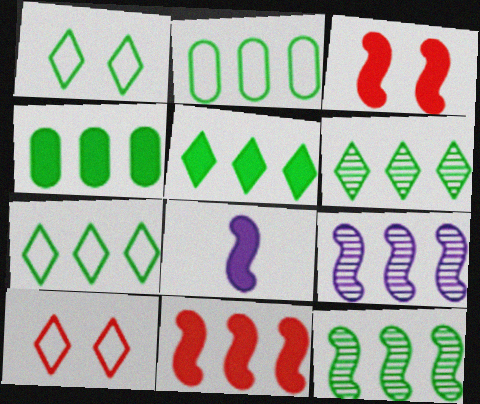[[2, 5, 12], 
[4, 7, 12], 
[5, 6, 7]]